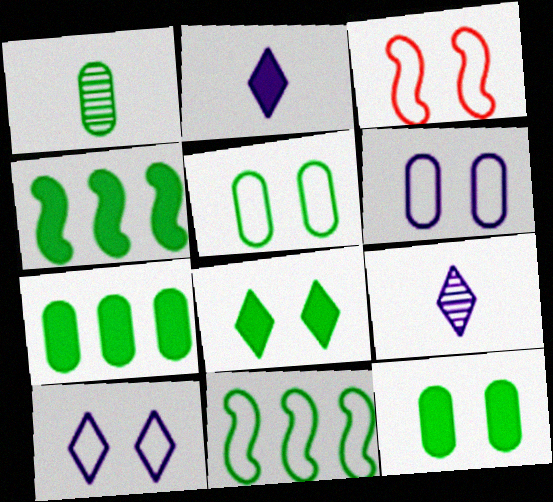[[1, 5, 7], 
[1, 8, 11], 
[3, 5, 10], 
[3, 7, 9]]